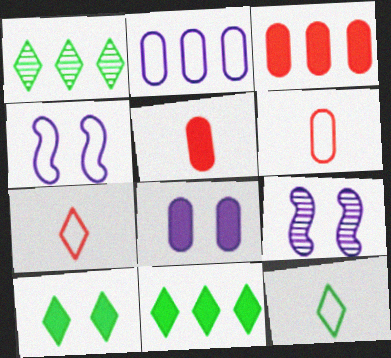[[1, 4, 5], 
[1, 10, 12], 
[3, 9, 12], 
[6, 9, 11]]